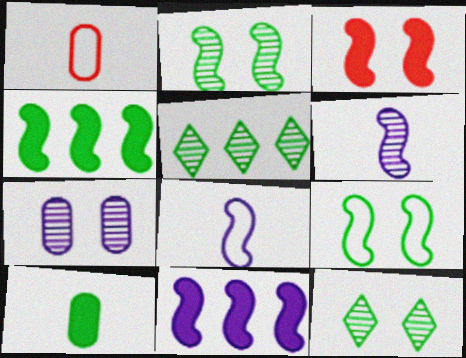[[1, 11, 12], 
[5, 9, 10]]